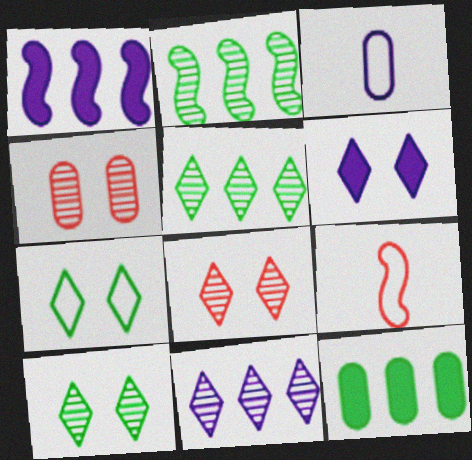[[3, 4, 12], 
[6, 7, 8]]